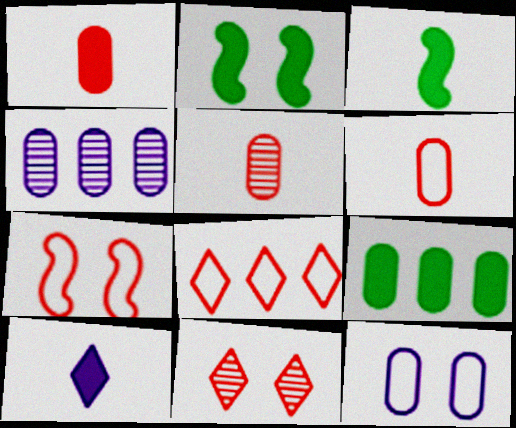[[1, 3, 10], 
[1, 5, 6], 
[2, 11, 12], 
[5, 9, 12], 
[6, 7, 8]]